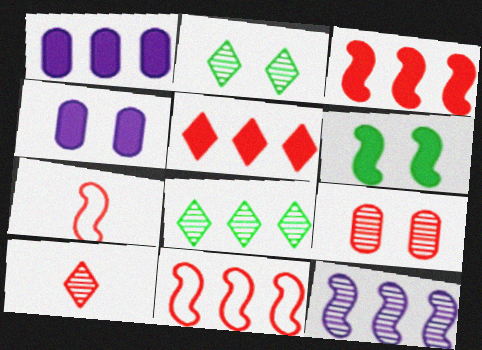[[1, 2, 7], 
[1, 8, 11], 
[4, 7, 8], 
[5, 7, 9], 
[6, 7, 12]]